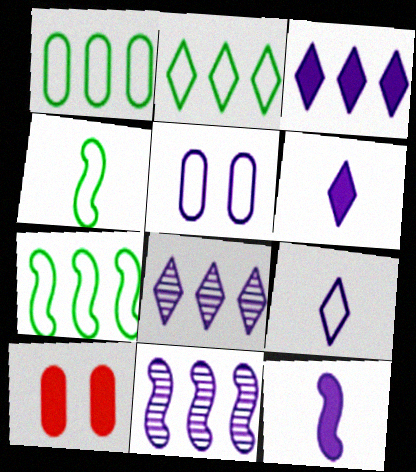[[1, 2, 7], 
[4, 8, 10], 
[5, 6, 11], 
[5, 8, 12]]